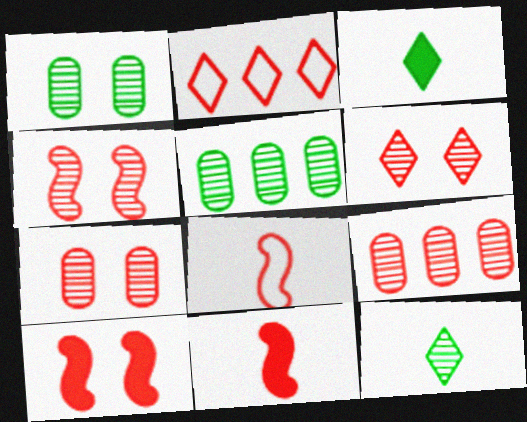[[2, 7, 11], 
[4, 6, 7]]